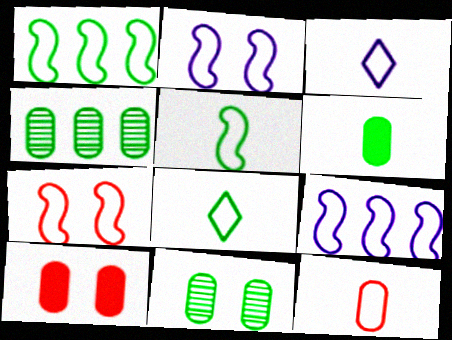[[3, 5, 12], 
[5, 7, 9]]